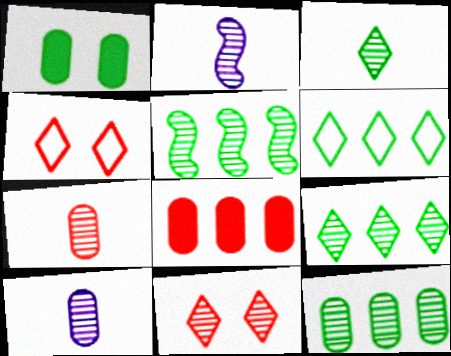[[2, 3, 7], 
[2, 11, 12], 
[5, 9, 12], 
[5, 10, 11]]